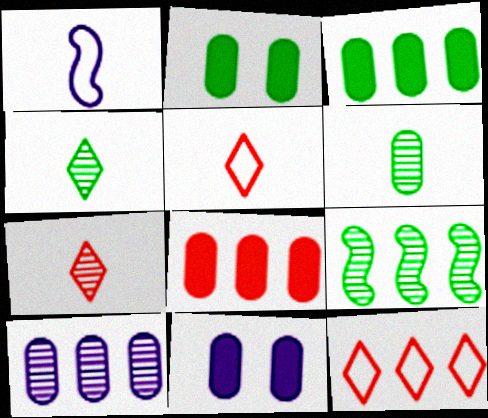[[5, 9, 11]]